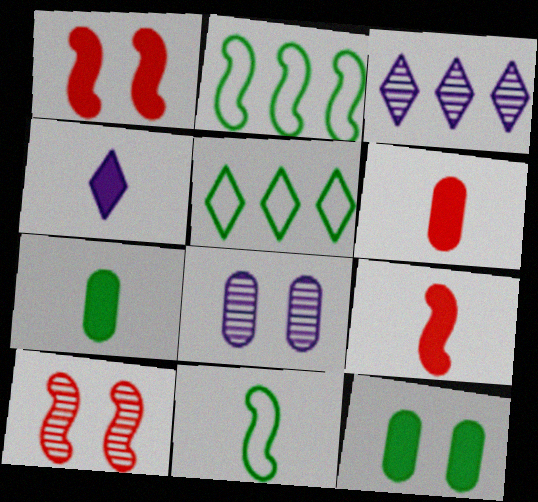[[4, 7, 9], 
[5, 8, 9]]